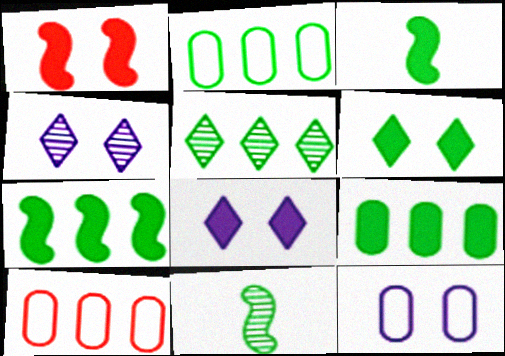[[2, 5, 7], 
[2, 6, 11], 
[3, 4, 10], 
[3, 6, 9], 
[8, 10, 11]]